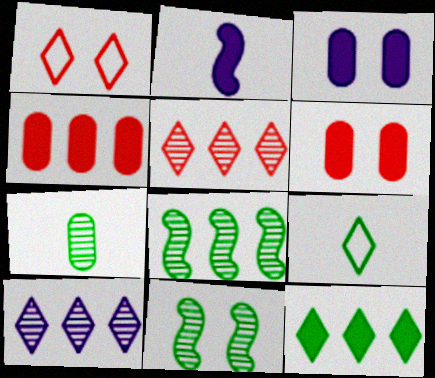[[1, 3, 11], 
[2, 6, 12]]